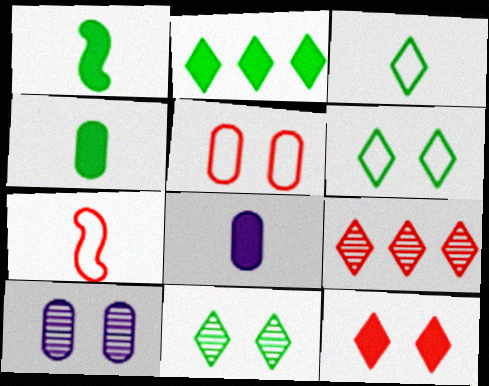[[2, 3, 11], 
[2, 7, 10]]